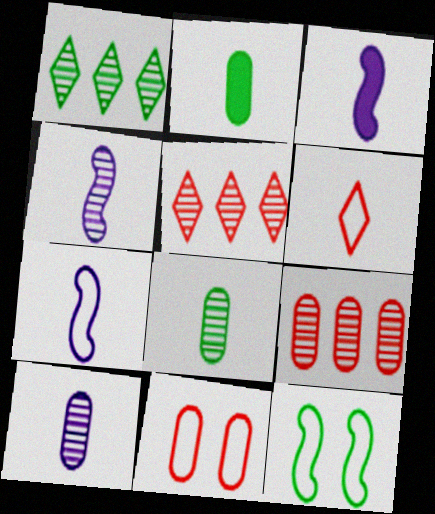[[1, 2, 12], 
[1, 3, 11], 
[2, 4, 6], 
[3, 4, 7], 
[3, 6, 8]]